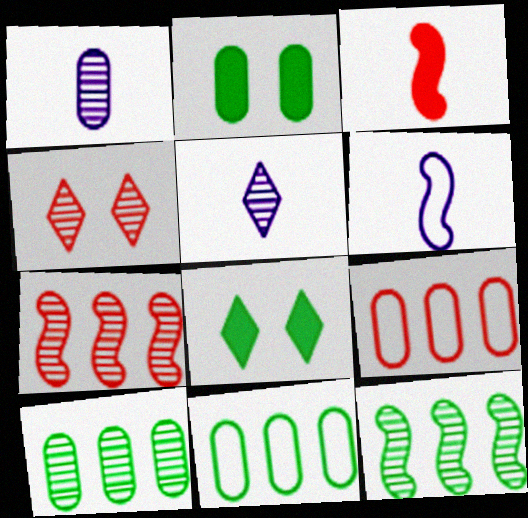[[1, 2, 9], 
[1, 4, 12], 
[3, 4, 9]]